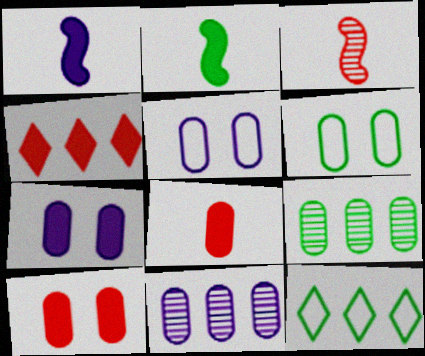[[2, 4, 7], 
[3, 7, 12], 
[5, 8, 9], 
[6, 8, 11]]